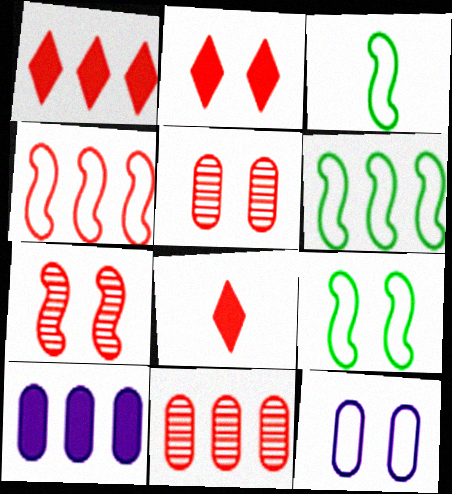[[1, 2, 8], 
[1, 4, 11], 
[3, 6, 9], 
[4, 5, 8]]